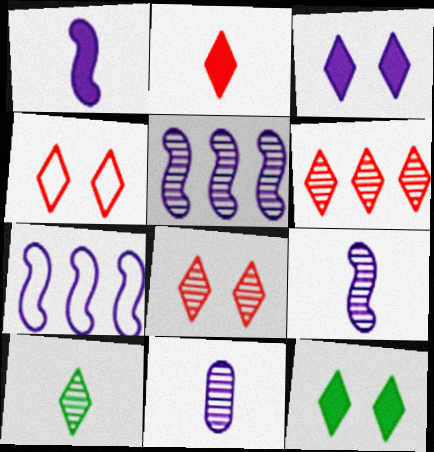[[2, 4, 6], 
[3, 7, 11]]